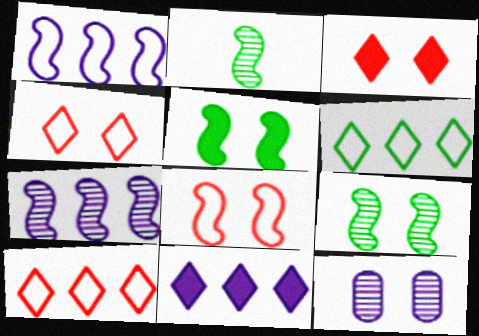[[4, 5, 12]]